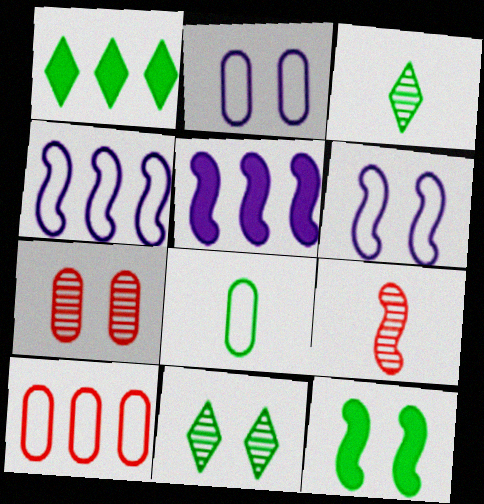[[1, 2, 9], 
[2, 8, 10], 
[4, 9, 12]]